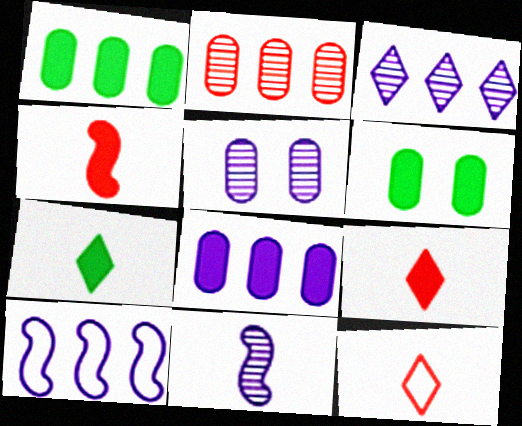[[3, 5, 11], 
[3, 8, 10]]